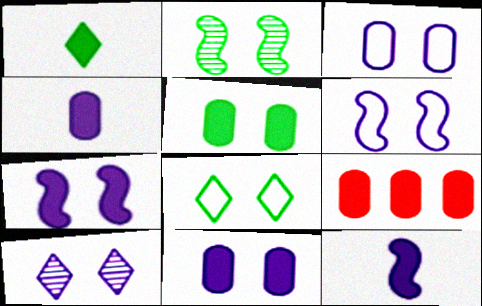[[1, 7, 9], 
[2, 5, 8], 
[3, 7, 10], 
[4, 5, 9], 
[6, 10, 11]]